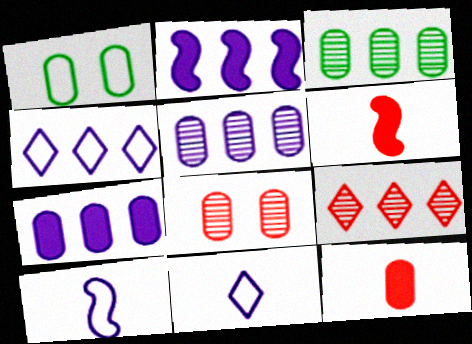[[1, 5, 12], 
[2, 4, 5]]